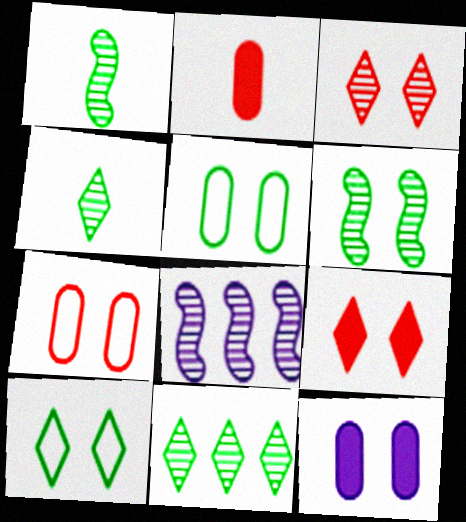[[2, 8, 10]]